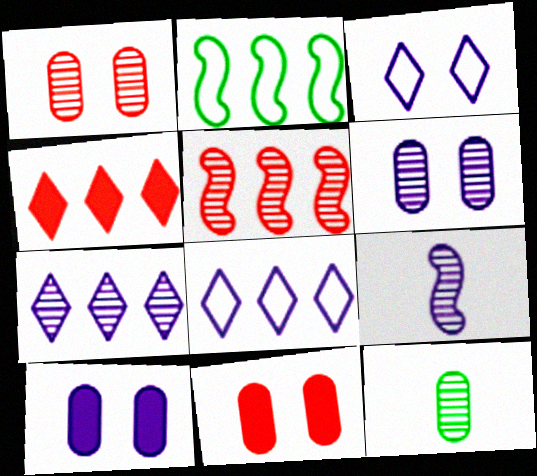[[6, 7, 9], 
[8, 9, 10]]